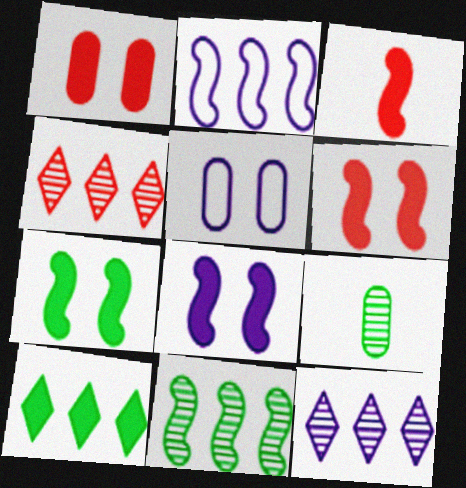[[6, 7, 8]]